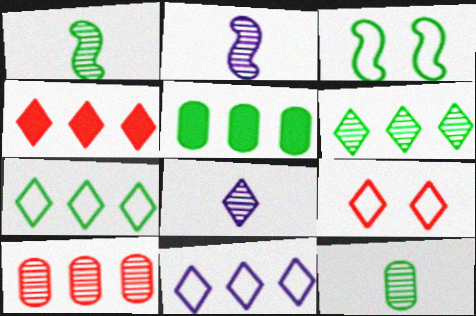[[2, 5, 9], 
[4, 6, 11]]